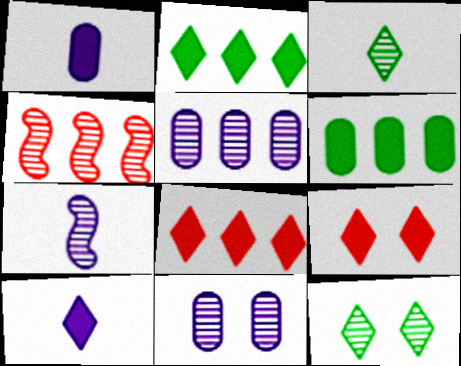[[2, 9, 10], 
[3, 4, 11]]